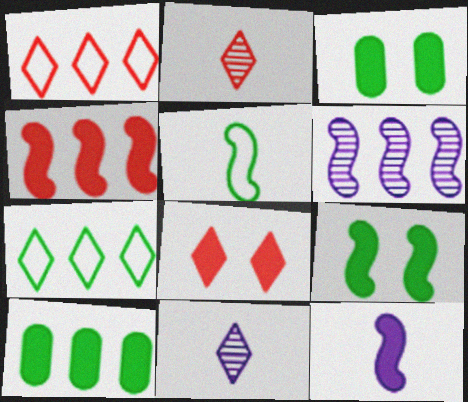[[1, 2, 8], 
[1, 6, 10], 
[4, 9, 12], 
[7, 8, 11], 
[8, 10, 12]]